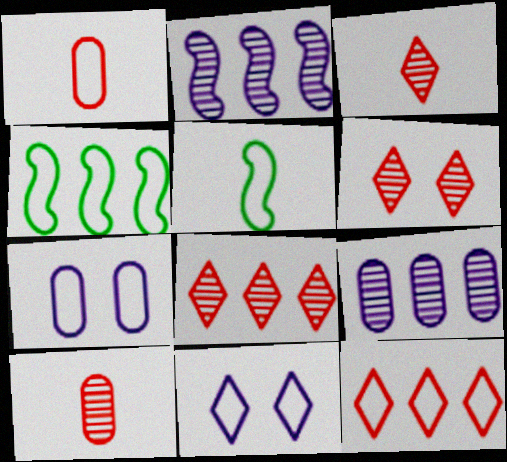[[1, 4, 11], 
[3, 6, 8], 
[5, 7, 12]]